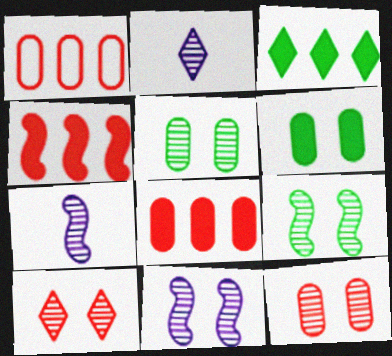[[5, 10, 11]]